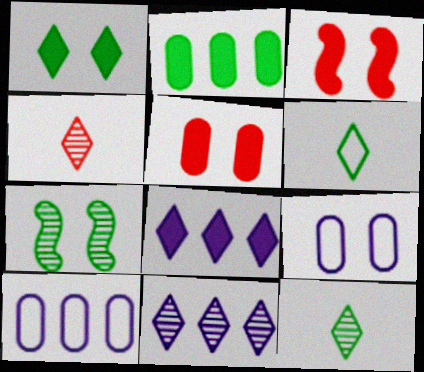[[2, 6, 7], 
[3, 10, 12]]